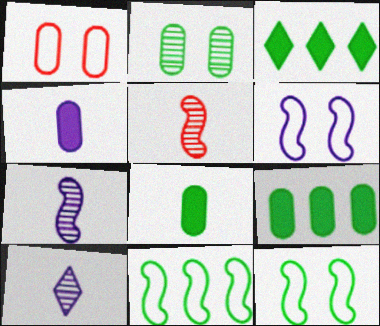[[1, 3, 7]]